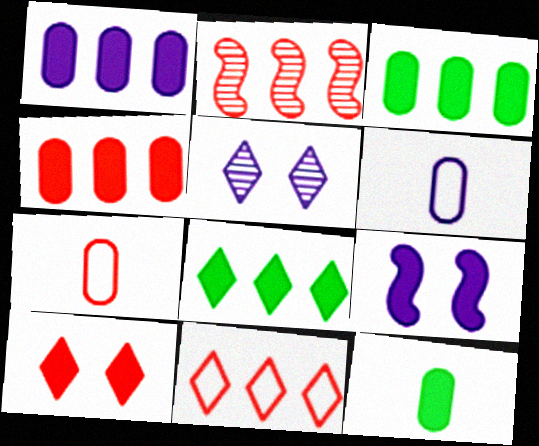[[1, 3, 4], 
[2, 4, 11], 
[2, 7, 10]]